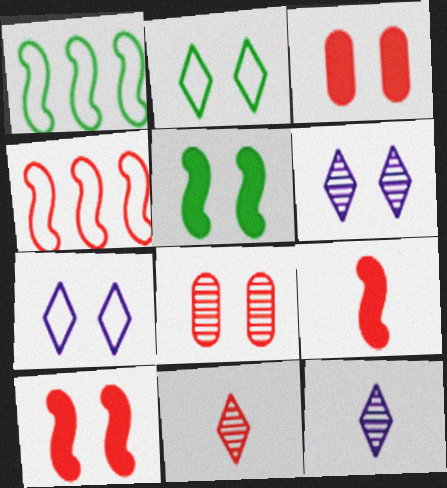[[1, 3, 12], 
[3, 4, 11], 
[5, 7, 8]]